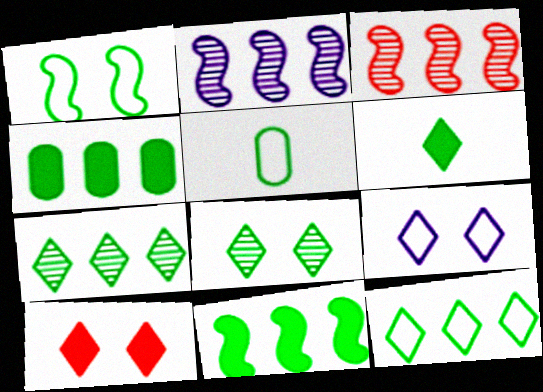[[1, 5, 12], 
[2, 5, 10], 
[5, 8, 11], 
[6, 8, 12], 
[8, 9, 10]]